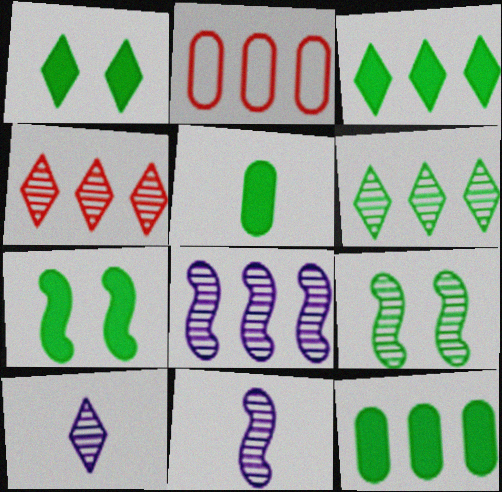[[1, 2, 11], 
[2, 3, 8], 
[2, 7, 10], 
[3, 5, 7]]